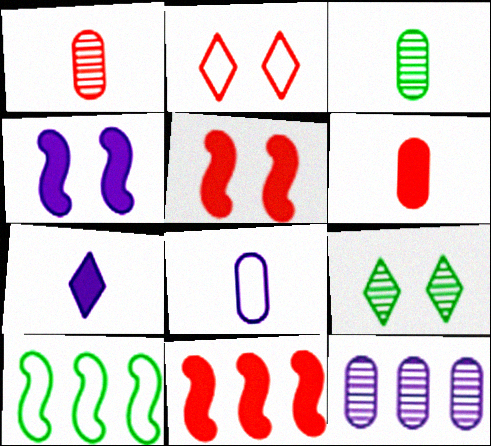[[1, 2, 11], 
[2, 8, 10], 
[3, 6, 8], 
[8, 9, 11]]